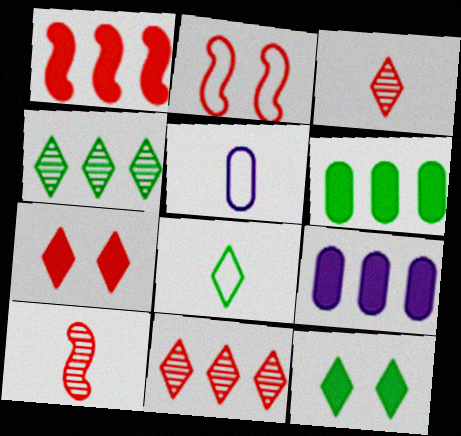[[1, 2, 10], 
[4, 8, 12]]